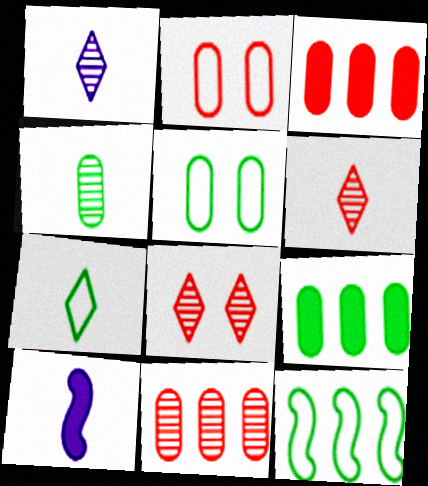[[4, 5, 9], 
[5, 7, 12]]